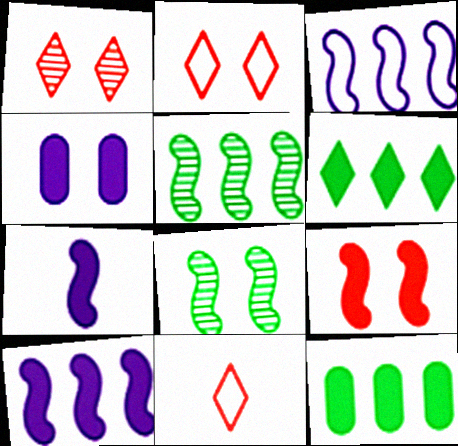[[2, 4, 8], 
[4, 5, 11]]